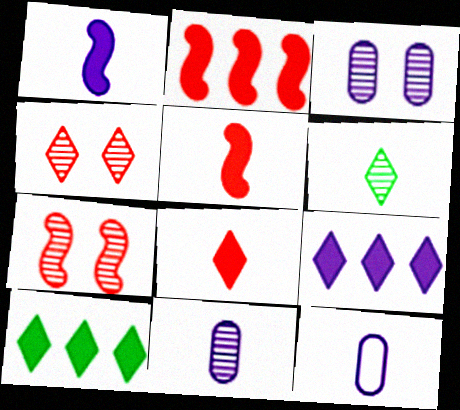[[5, 6, 12], 
[7, 10, 12]]